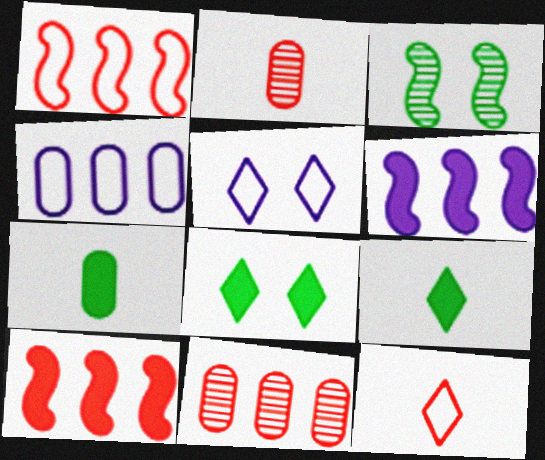[]